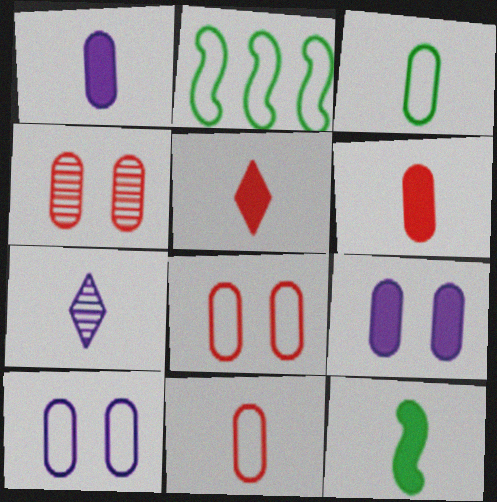[[1, 5, 12], 
[7, 11, 12]]